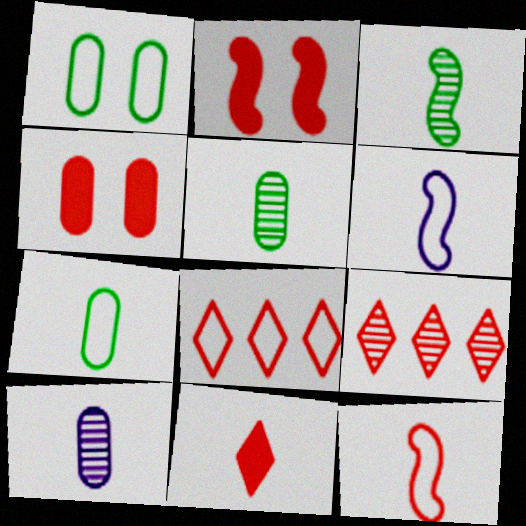[[1, 6, 8], 
[4, 9, 12], 
[5, 6, 11]]